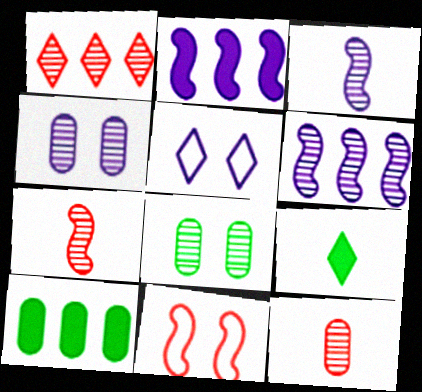[[1, 3, 8], 
[1, 5, 9], 
[5, 7, 10]]